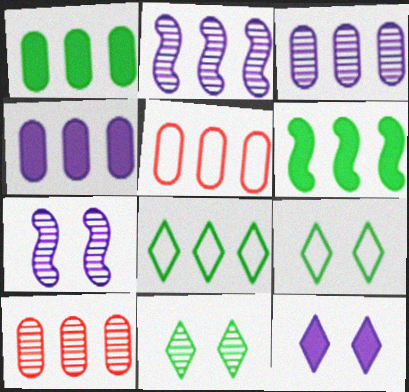[[1, 3, 5]]